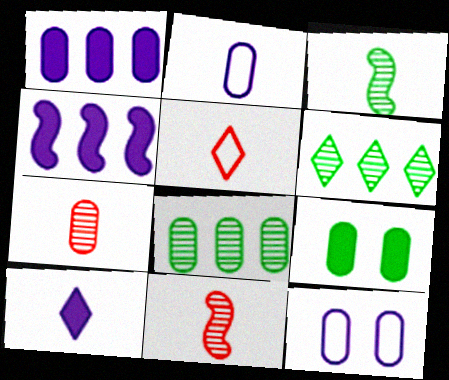[]